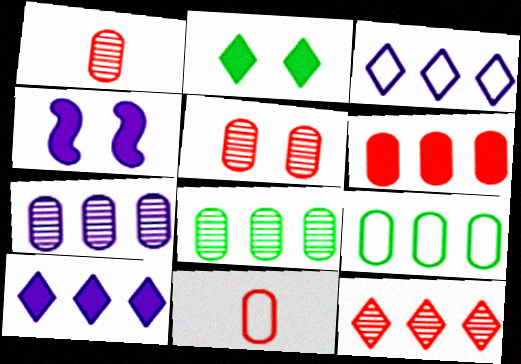[[5, 6, 11], 
[6, 7, 9]]